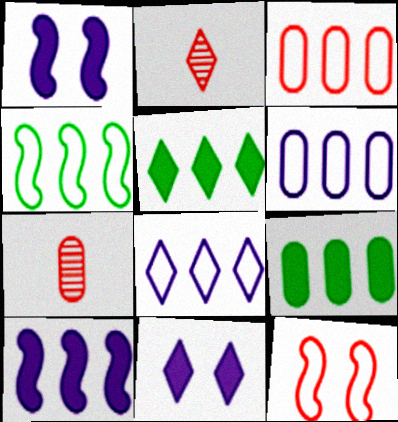[[3, 4, 8], 
[4, 7, 11]]